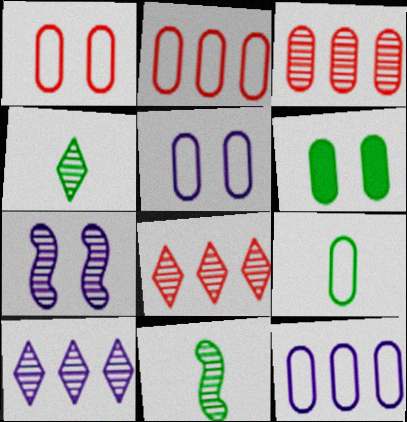[[1, 9, 12], 
[2, 5, 9], 
[3, 4, 7]]